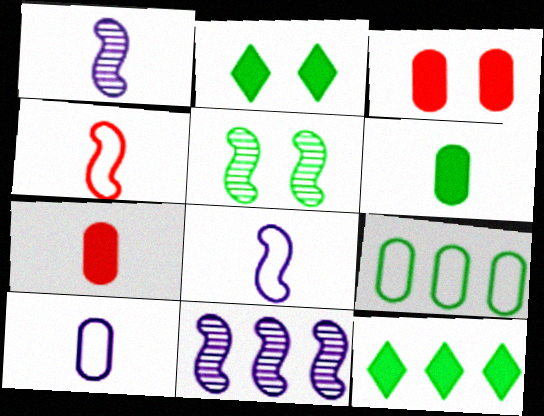[]